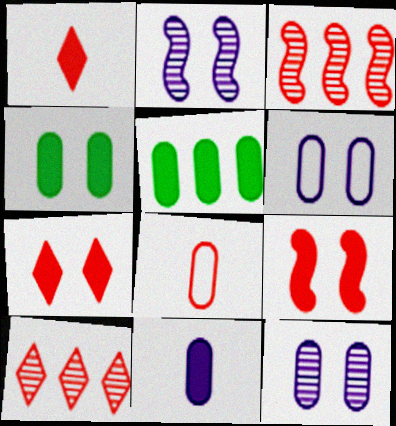[[3, 7, 8], 
[5, 8, 12], 
[8, 9, 10]]